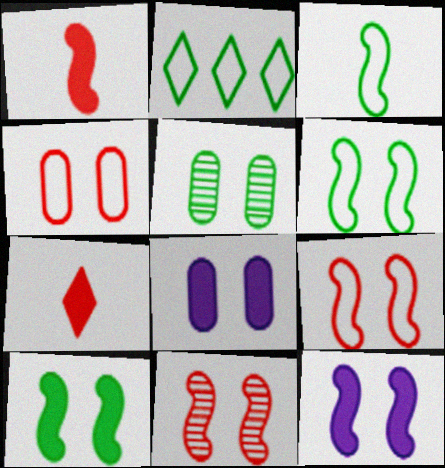[[4, 5, 8], 
[6, 11, 12]]